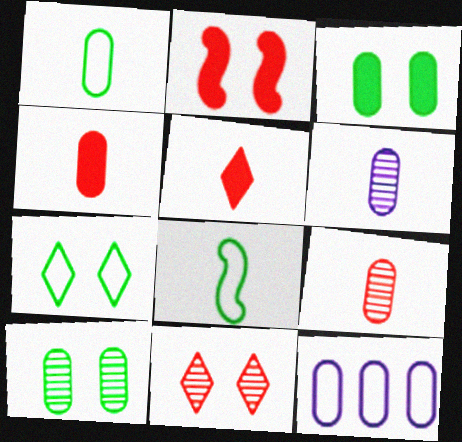[[1, 4, 6], 
[3, 9, 12], 
[4, 10, 12], 
[5, 6, 8]]